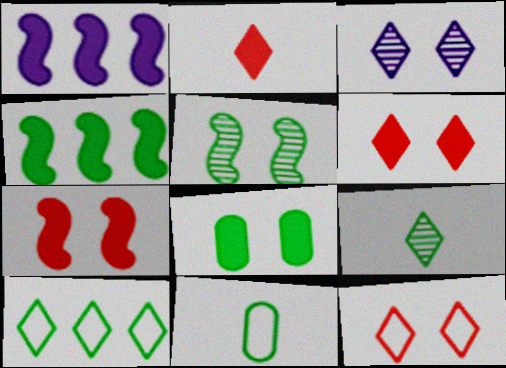[[1, 2, 8], 
[2, 3, 10]]